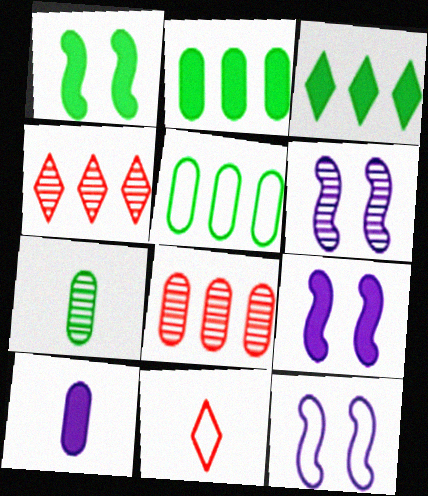[[2, 6, 11], 
[4, 6, 7], 
[5, 11, 12], 
[6, 9, 12]]